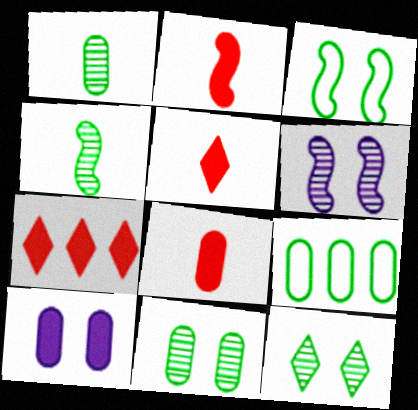[[2, 5, 8], 
[5, 6, 9]]